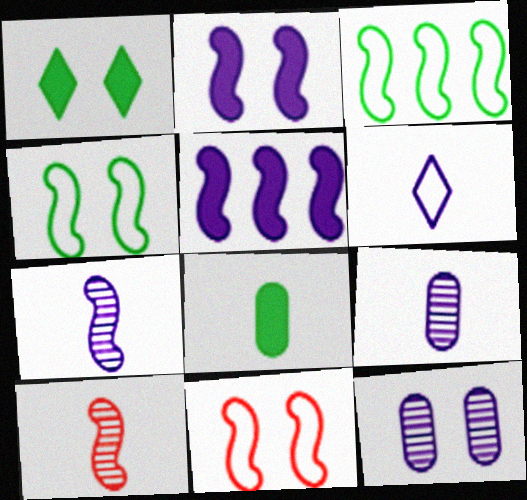[[1, 11, 12], 
[2, 3, 10], 
[4, 5, 10], 
[5, 6, 12], 
[6, 8, 10]]